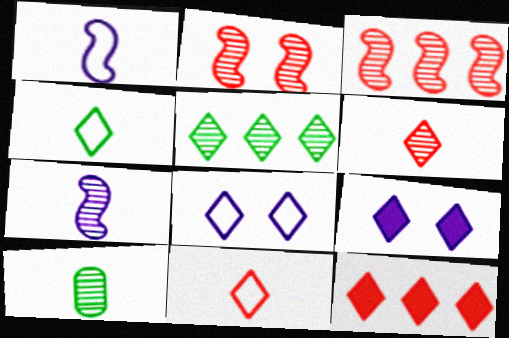[[5, 9, 11], 
[6, 7, 10]]